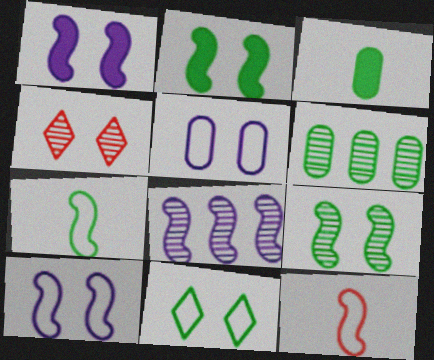[[2, 4, 5], 
[2, 8, 12]]